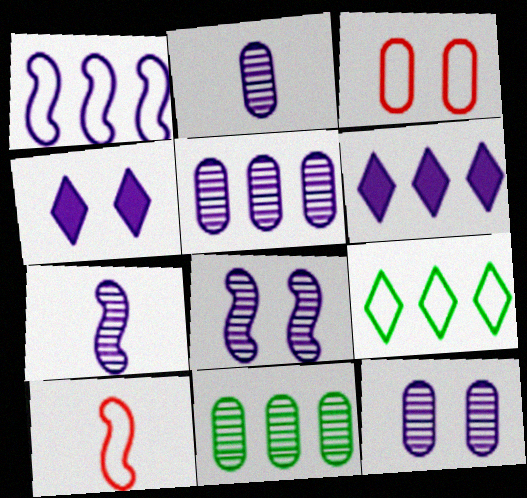[[1, 2, 4], 
[1, 5, 6], 
[2, 5, 12], 
[4, 10, 11]]